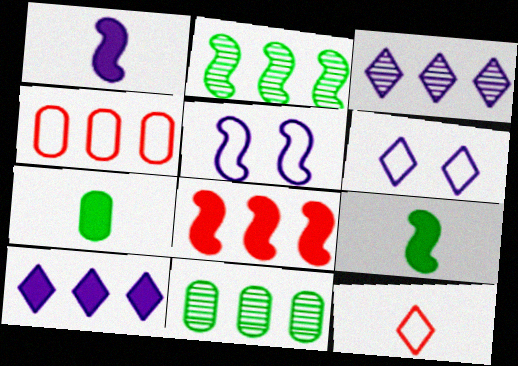[[2, 4, 10]]